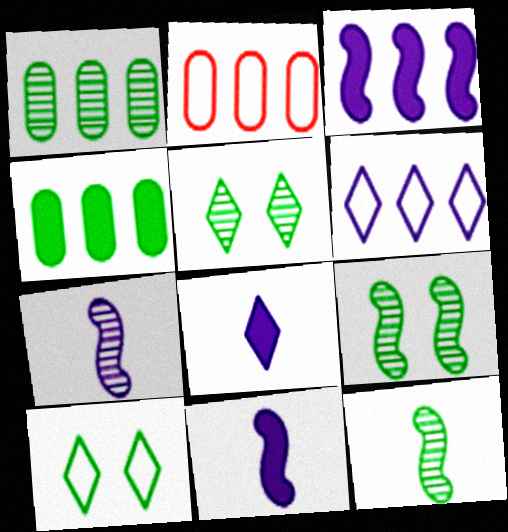[[1, 5, 12], 
[2, 5, 11], 
[2, 8, 9], 
[4, 10, 12]]